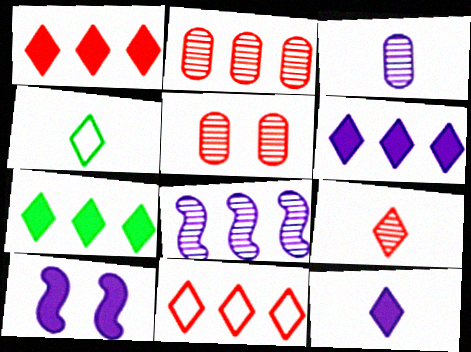[[1, 6, 7], 
[2, 4, 10], 
[4, 9, 12]]